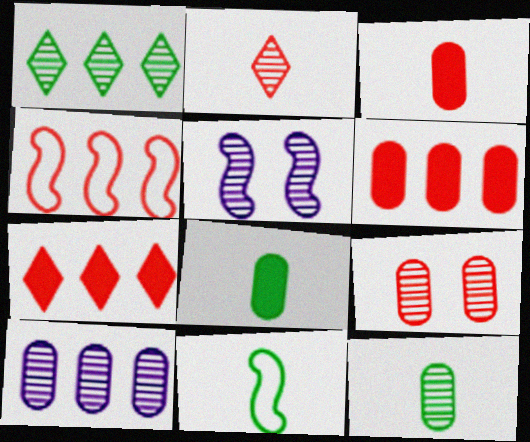[[9, 10, 12]]